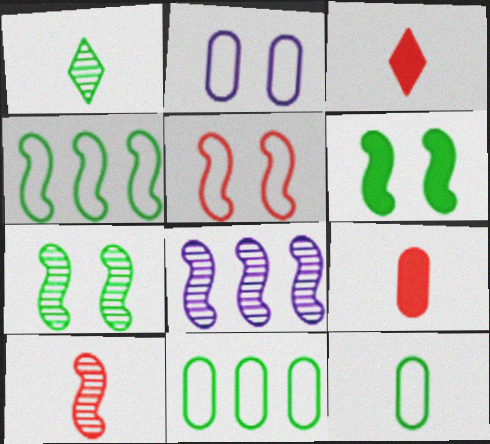[[1, 6, 11], 
[7, 8, 10]]